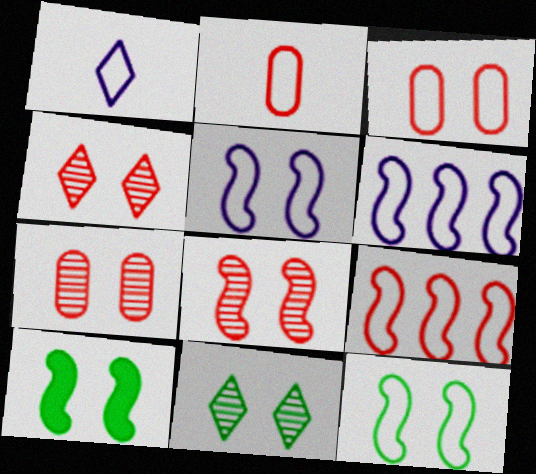[[4, 7, 8], 
[5, 8, 10]]